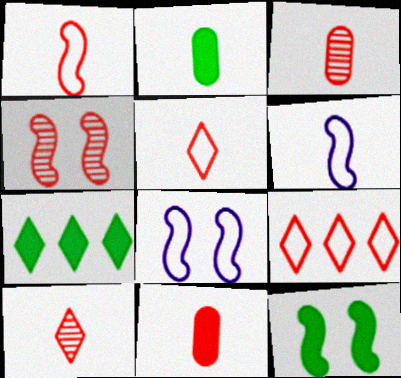[[1, 10, 11], 
[2, 6, 10], 
[2, 7, 12], 
[3, 7, 8], 
[4, 8, 12], 
[4, 9, 11]]